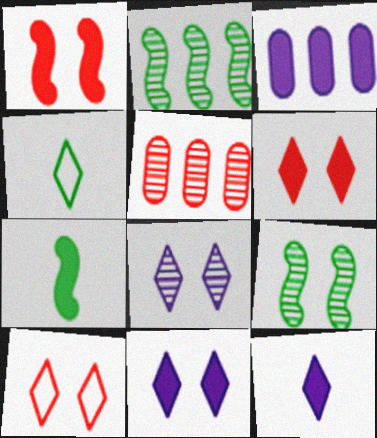[[3, 6, 7]]